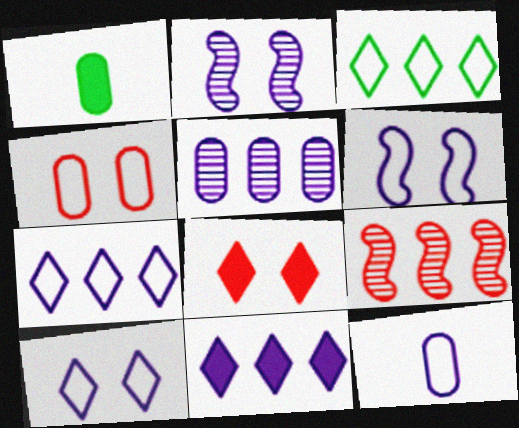[[1, 4, 5], 
[1, 9, 10], 
[2, 11, 12], 
[6, 7, 12]]